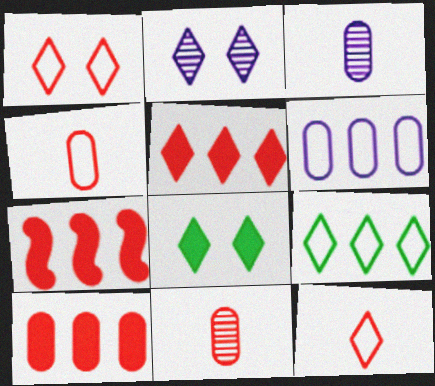[[1, 2, 8], 
[1, 7, 11], 
[5, 7, 10]]